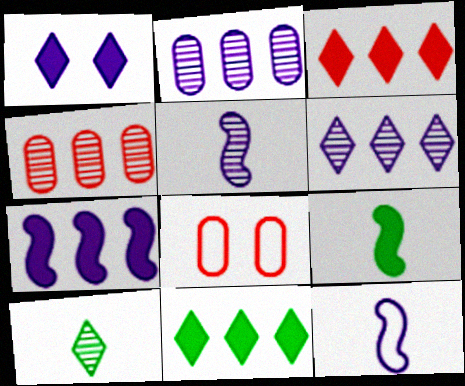[[1, 2, 12], 
[5, 8, 11], 
[6, 8, 9], 
[7, 8, 10]]